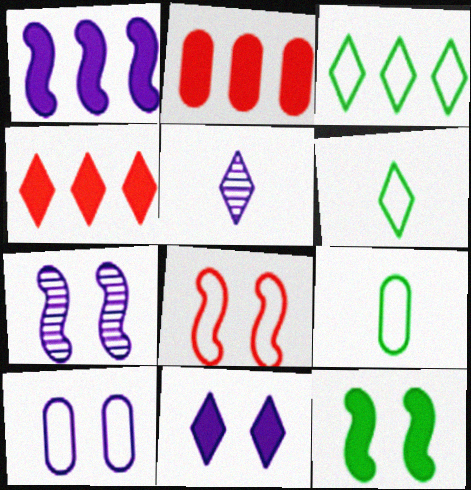[[1, 5, 10], 
[2, 6, 7], 
[4, 7, 9], 
[7, 8, 12], 
[7, 10, 11]]